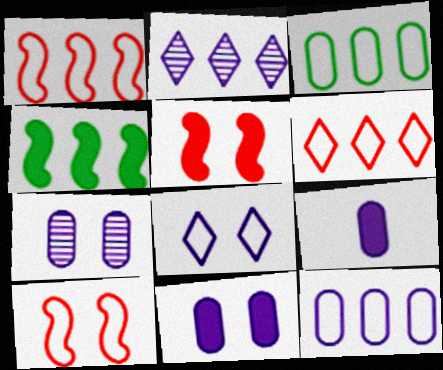[[7, 9, 12]]